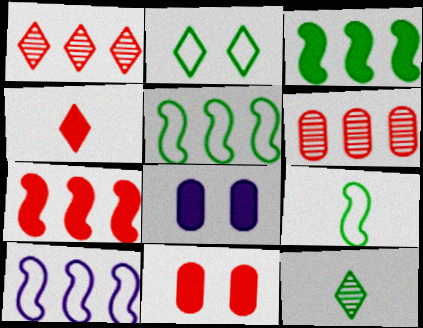[[1, 8, 9], 
[3, 4, 8], 
[4, 7, 11], 
[10, 11, 12]]